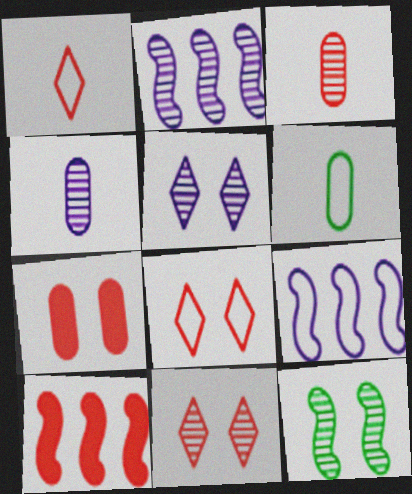[[2, 4, 5], 
[3, 8, 10], 
[5, 6, 10], 
[6, 8, 9]]